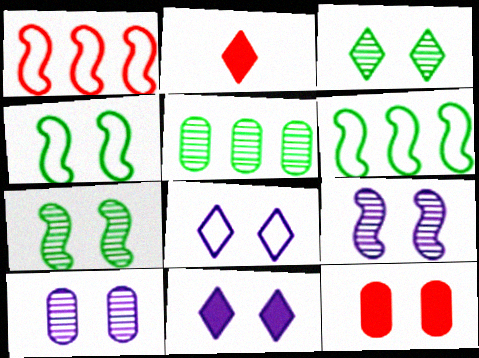[[2, 6, 10], 
[7, 8, 12]]